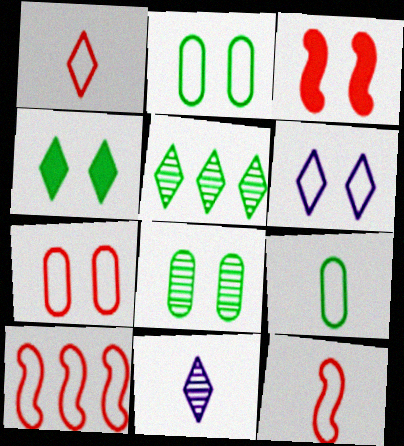[[1, 7, 10], 
[3, 6, 8], 
[6, 9, 10]]